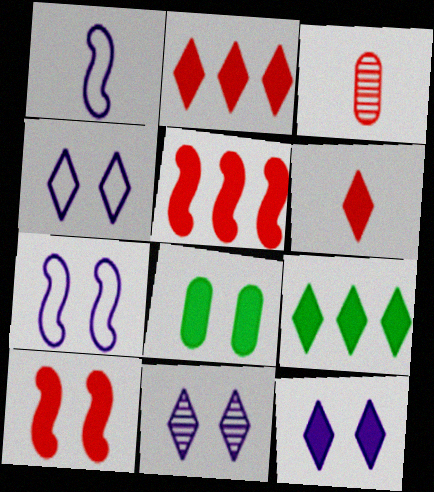[[3, 7, 9], 
[4, 11, 12], 
[6, 9, 12], 
[8, 10, 12]]